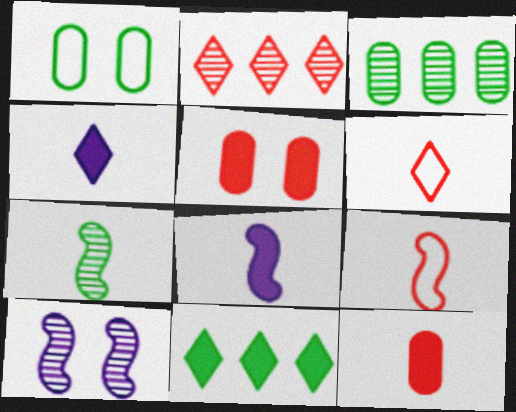[[1, 2, 8], 
[1, 7, 11], 
[2, 5, 9], 
[5, 8, 11], 
[7, 8, 9]]